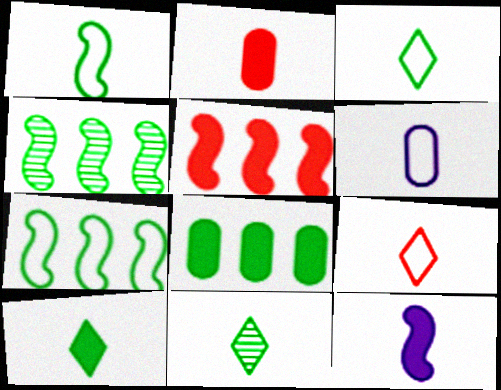[[1, 6, 9], 
[2, 10, 12], 
[3, 10, 11]]